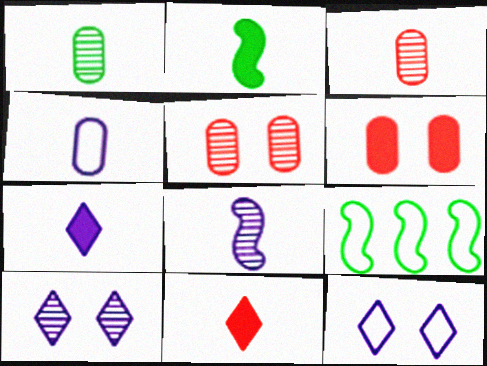[[4, 7, 8], 
[5, 7, 9]]